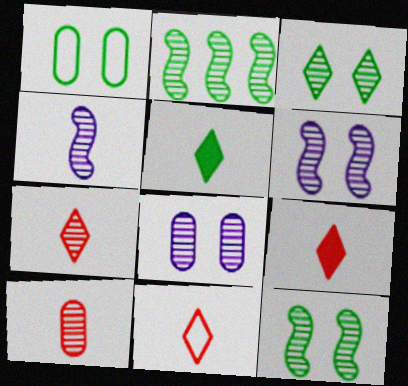[[1, 2, 5], 
[2, 7, 8], 
[7, 9, 11]]